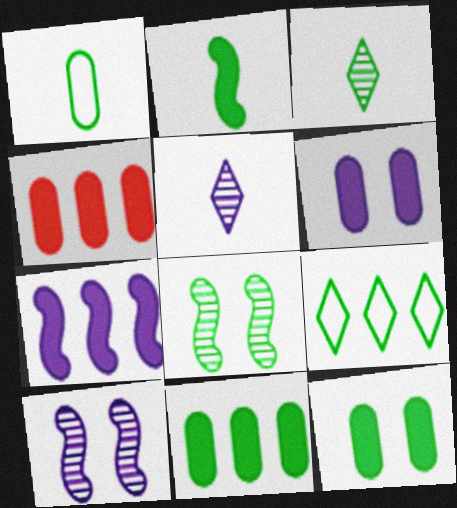[[1, 2, 3]]